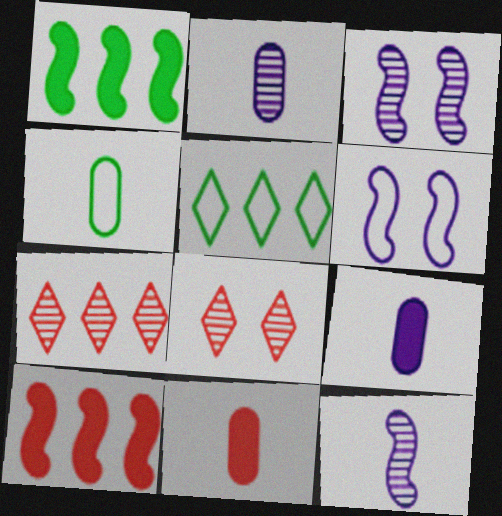[[2, 4, 11], 
[3, 5, 11]]